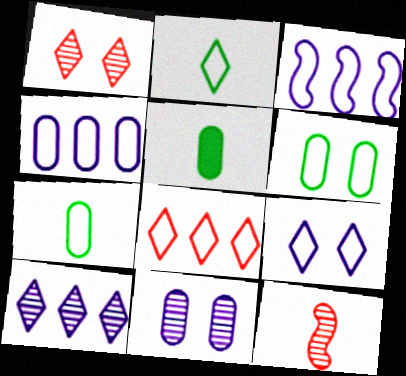[[1, 3, 5], 
[2, 8, 9]]